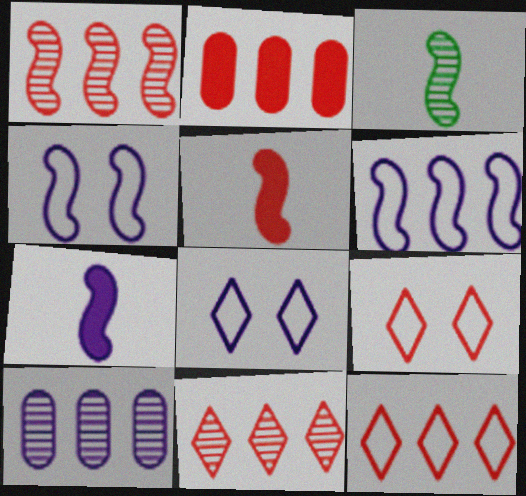[[1, 2, 12], 
[2, 3, 8], 
[7, 8, 10]]